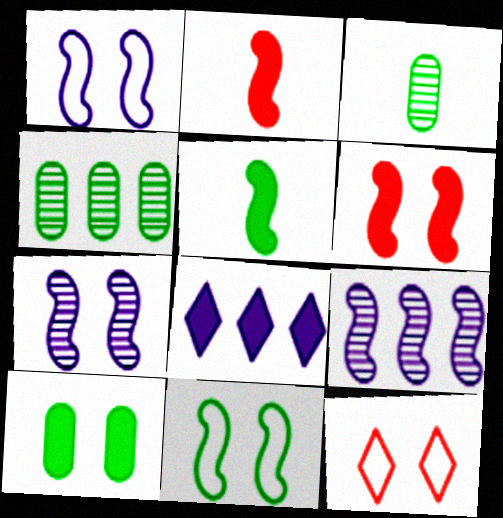[[2, 8, 10], 
[2, 9, 11], 
[6, 7, 11], 
[7, 10, 12]]